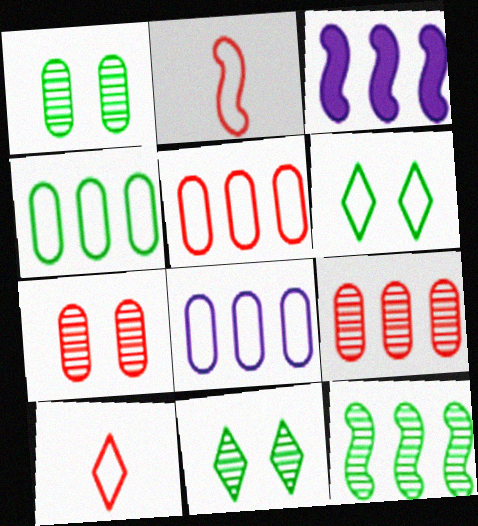[[1, 3, 10], 
[2, 6, 8], 
[4, 5, 8]]